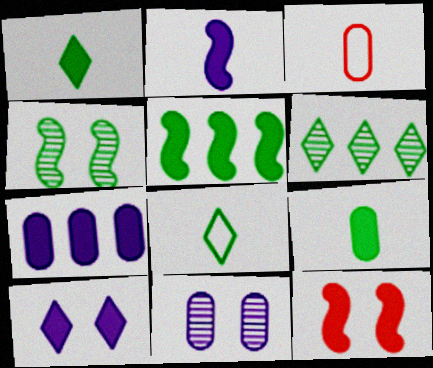[[1, 7, 12], 
[2, 5, 12], 
[2, 7, 10]]